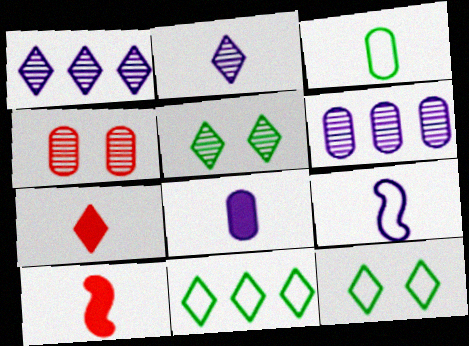[[1, 7, 12], 
[2, 3, 10], 
[2, 8, 9], 
[6, 10, 12]]